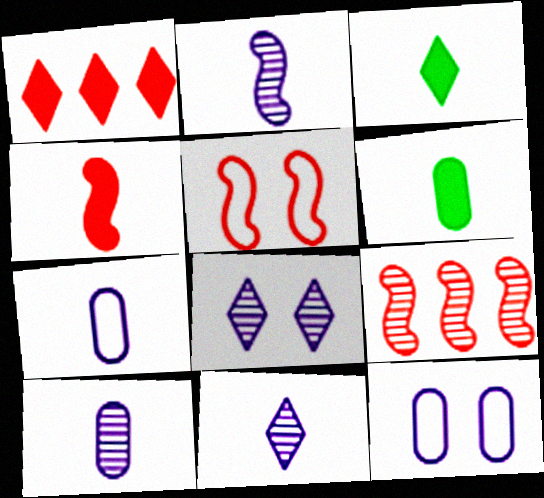[[2, 10, 11], 
[3, 9, 12], 
[4, 5, 9]]